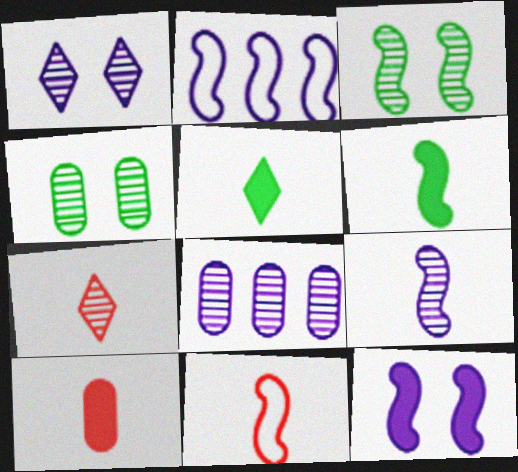[[1, 8, 9], 
[2, 9, 12], 
[3, 7, 8], 
[6, 9, 11], 
[7, 10, 11]]